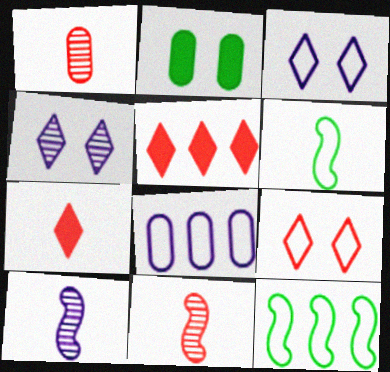[[1, 2, 8], 
[6, 8, 9]]